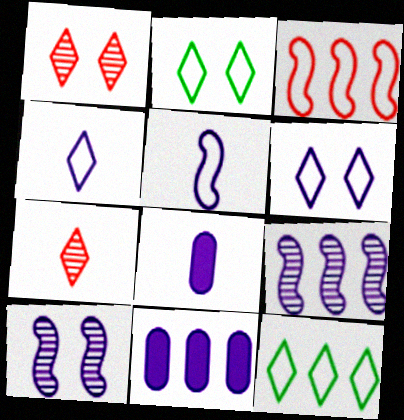[[4, 10, 11], 
[6, 8, 9]]